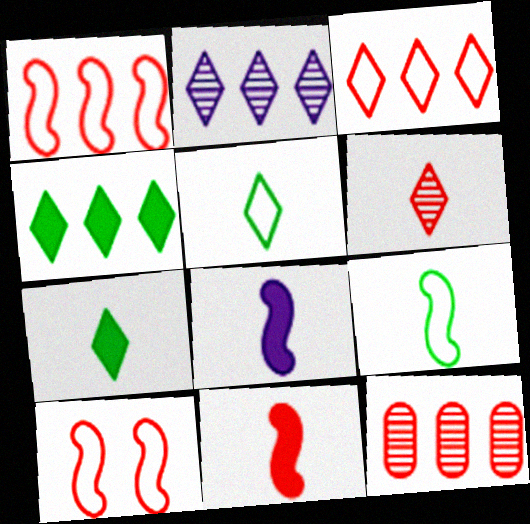[[2, 3, 4]]